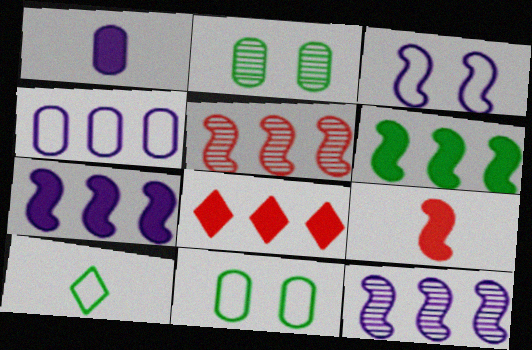[[2, 6, 10]]